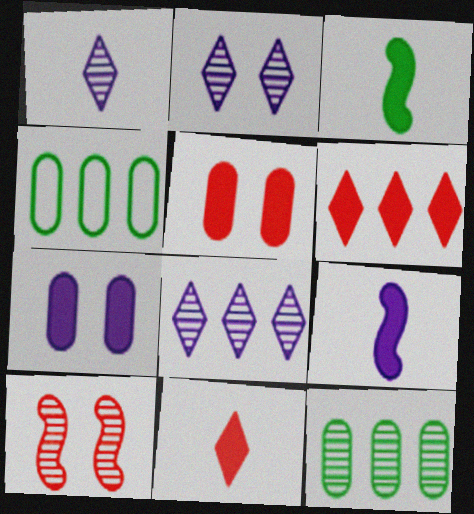[[1, 2, 8], 
[1, 10, 12], 
[3, 6, 7]]